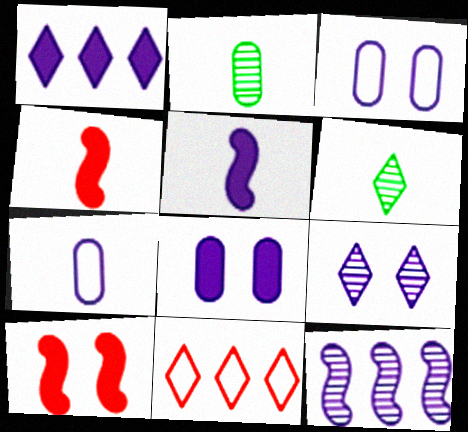[[1, 5, 8], 
[4, 6, 7]]